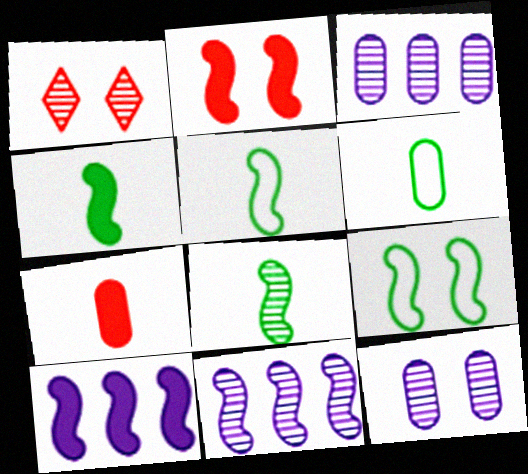[[1, 3, 8], 
[1, 6, 10], 
[2, 4, 10], 
[2, 5, 11], 
[4, 5, 8]]